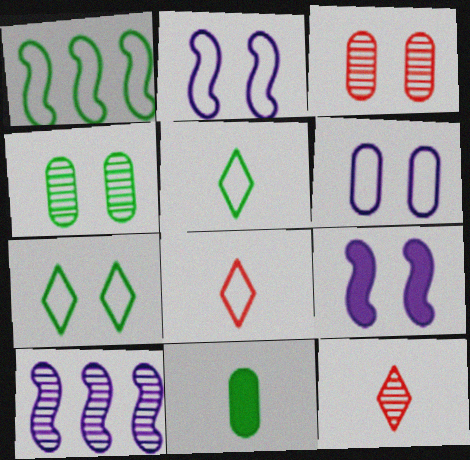[[1, 6, 8], 
[3, 7, 9], 
[4, 10, 12]]